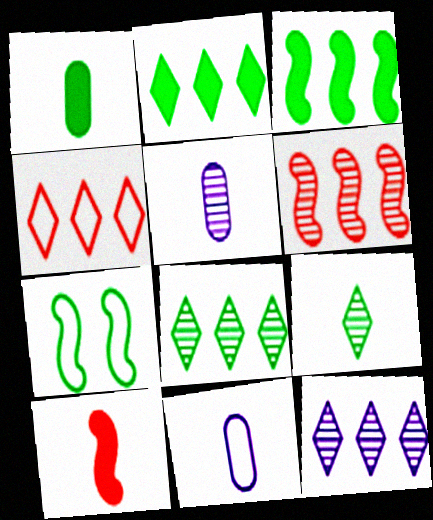[[1, 7, 8], 
[2, 4, 12], 
[4, 7, 11], 
[9, 10, 11]]